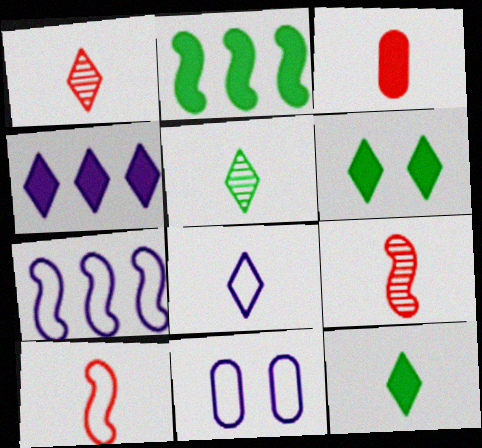[[1, 2, 11], 
[1, 3, 10], 
[1, 8, 12], 
[7, 8, 11]]